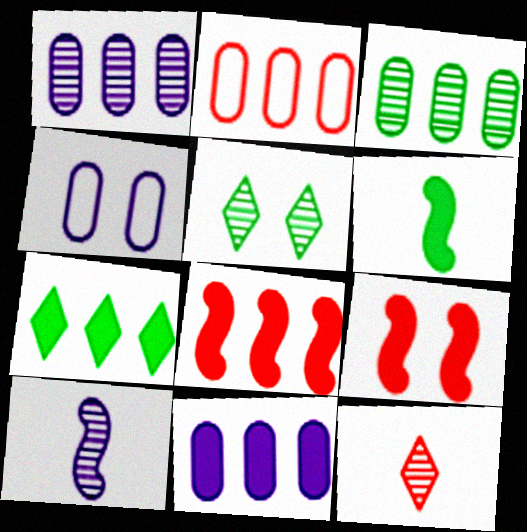[[2, 3, 11], 
[2, 9, 12], 
[4, 5, 9], 
[7, 8, 11]]